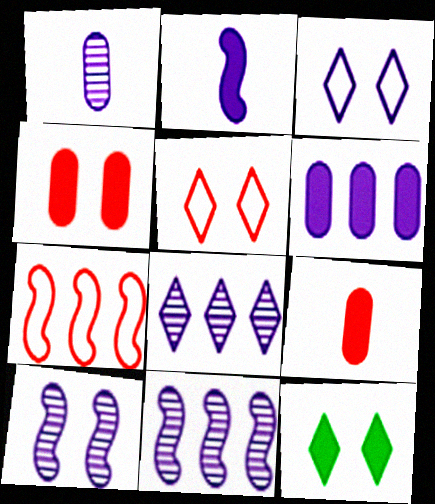[[1, 7, 12], 
[1, 8, 10]]